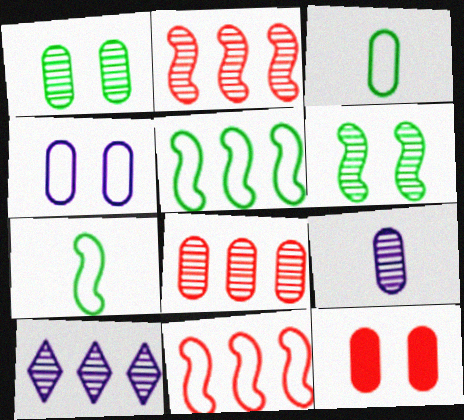[[1, 4, 12], 
[1, 8, 9], 
[7, 10, 12]]